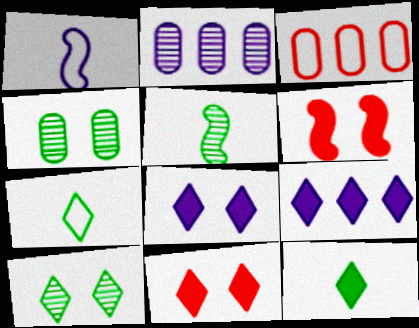[[1, 2, 8], 
[2, 6, 7], 
[3, 5, 8], 
[9, 11, 12]]